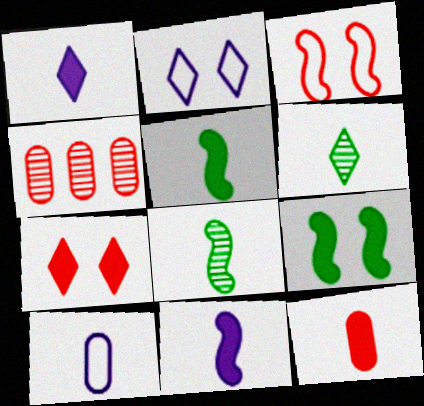[[1, 5, 12], 
[2, 4, 5]]